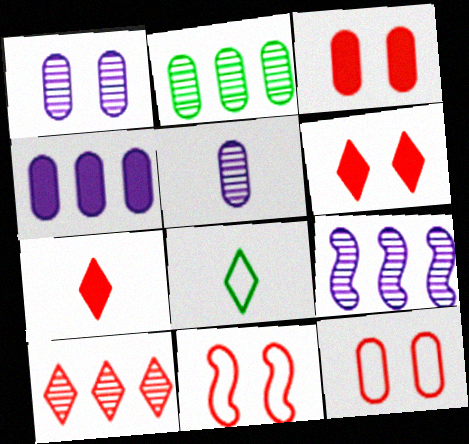[[2, 9, 10], 
[3, 8, 9]]